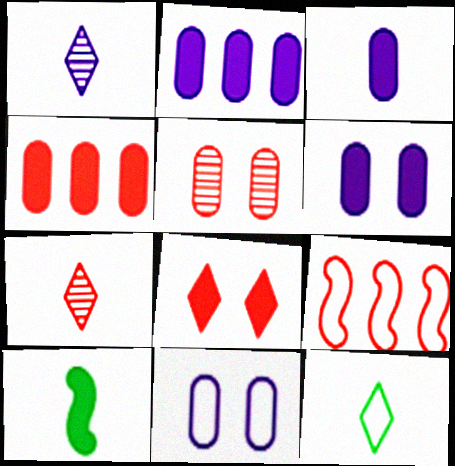[[2, 3, 6], 
[2, 8, 10], 
[9, 11, 12]]